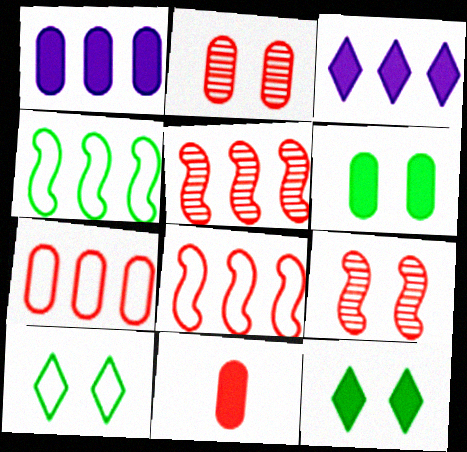[[1, 6, 11], 
[2, 7, 11]]